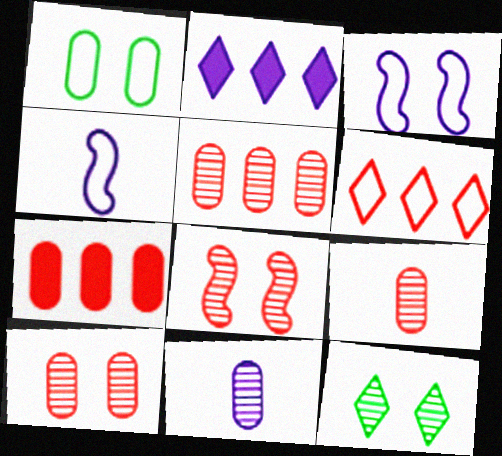[[1, 4, 6], 
[1, 7, 11], 
[2, 3, 11], 
[4, 7, 12], 
[5, 9, 10]]